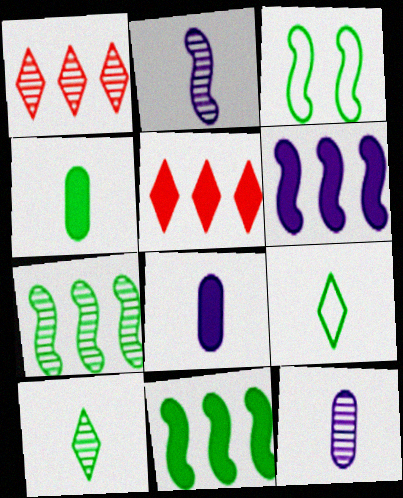[[1, 3, 8], 
[3, 5, 12]]